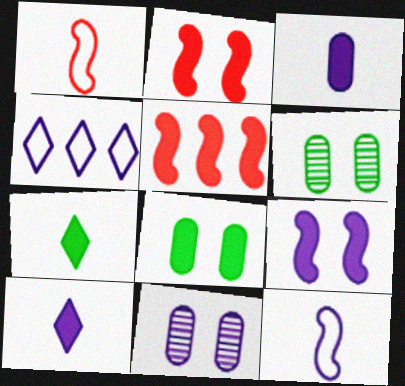[[5, 8, 10]]